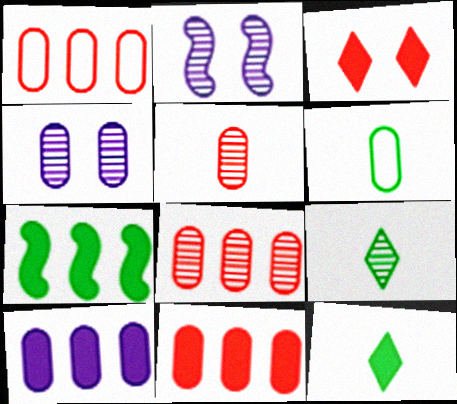[[1, 2, 12], 
[1, 8, 11], 
[2, 8, 9], 
[4, 6, 11]]